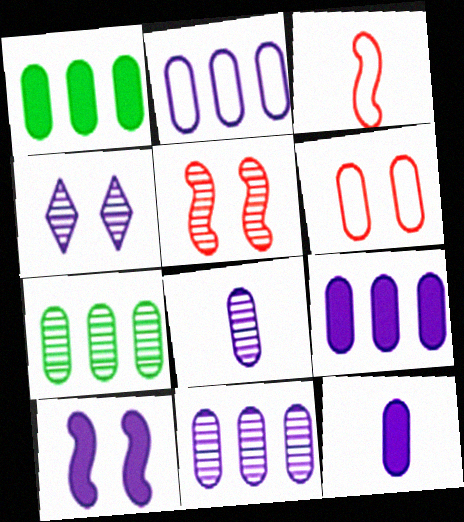[[1, 3, 4], 
[1, 6, 8], 
[2, 9, 11], 
[6, 7, 12]]